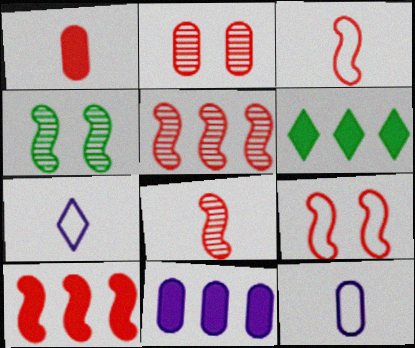[[6, 10, 11], 
[8, 9, 10]]